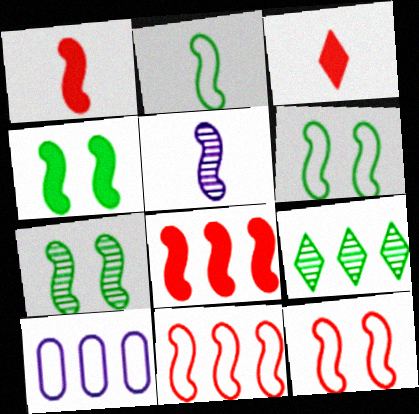[[1, 2, 5], 
[3, 7, 10], 
[4, 5, 11], 
[4, 6, 7], 
[5, 6, 8], 
[8, 9, 10]]